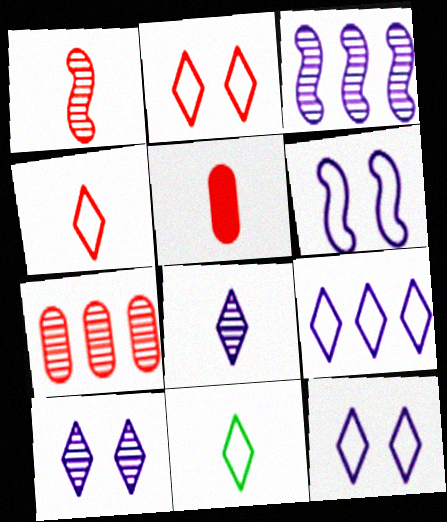[[1, 4, 5], 
[2, 9, 11]]